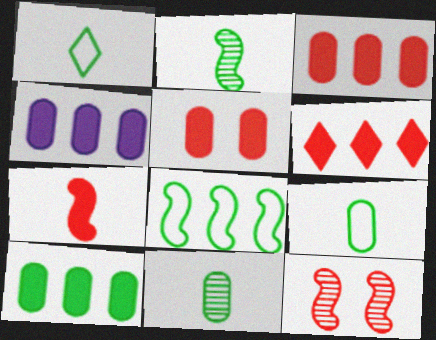[[1, 4, 12], 
[3, 4, 10], 
[5, 6, 7]]